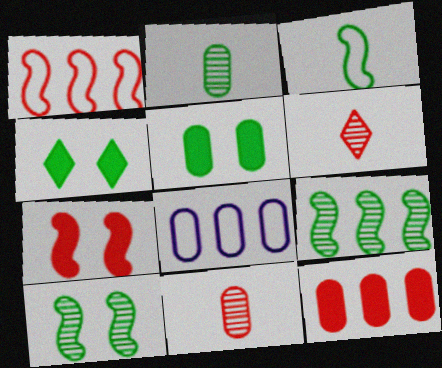[[5, 8, 11]]